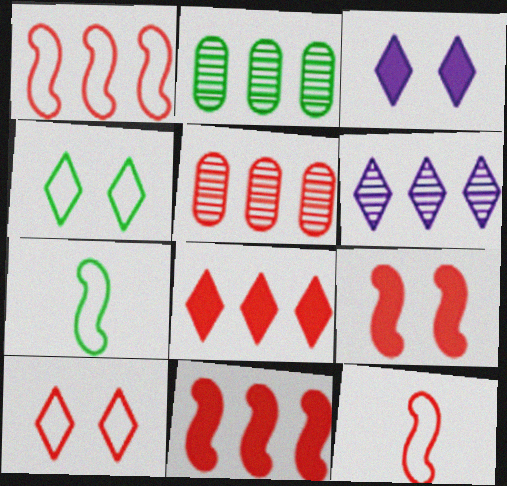[[1, 5, 8], 
[2, 3, 12], 
[3, 5, 7]]